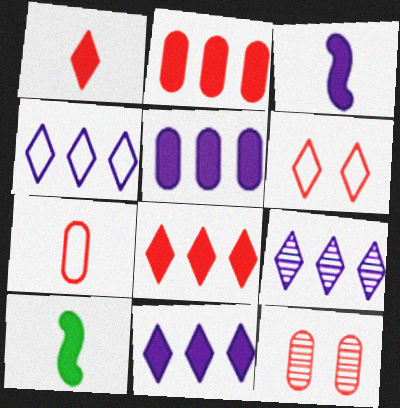[[2, 7, 12], 
[4, 9, 11], 
[4, 10, 12]]